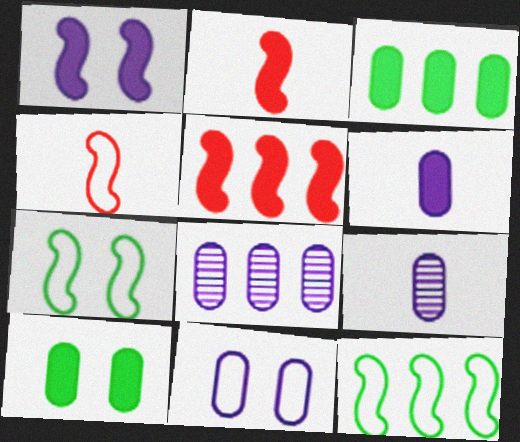[[6, 8, 11]]